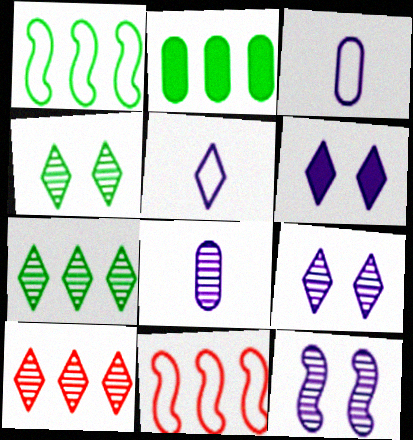[[1, 2, 7]]